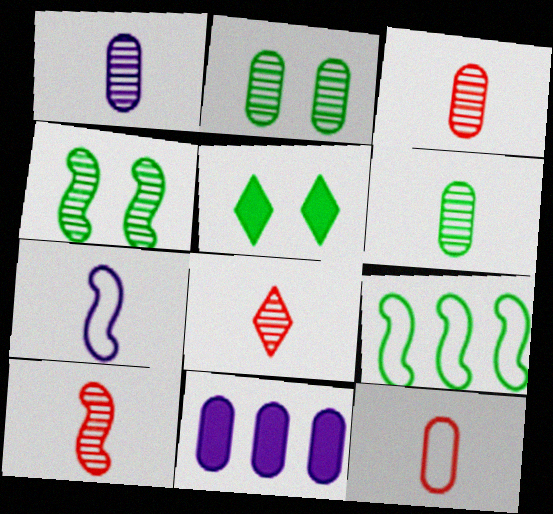[[1, 3, 6], 
[2, 11, 12], 
[3, 8, 10], 
[5, 6, 9]]